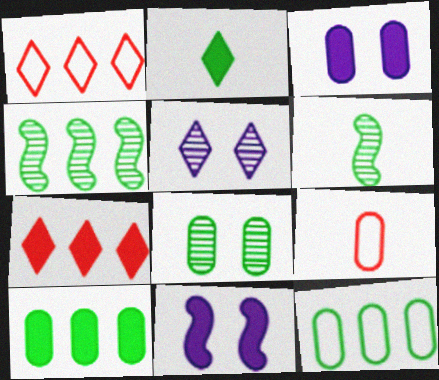[[1, 2, 5], 
[1, 3, 6]]